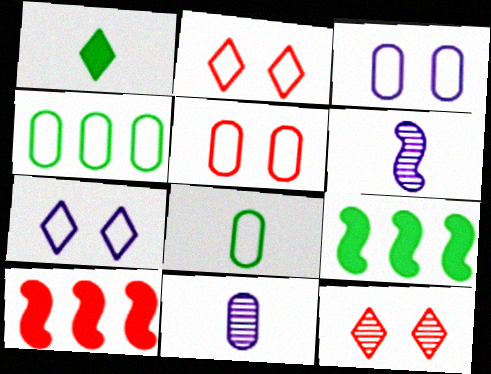[[2, 9, 11]]